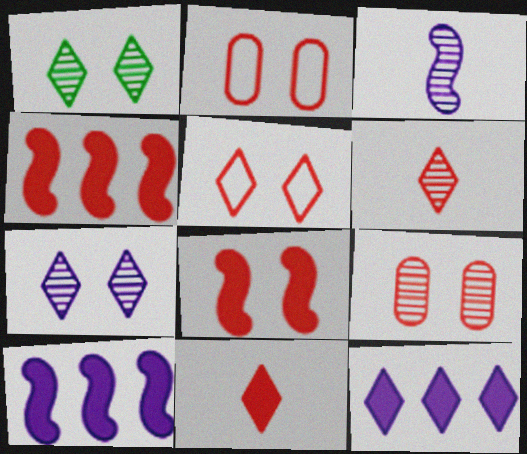[[2, 4, 6], 
[5, 8, 9]]